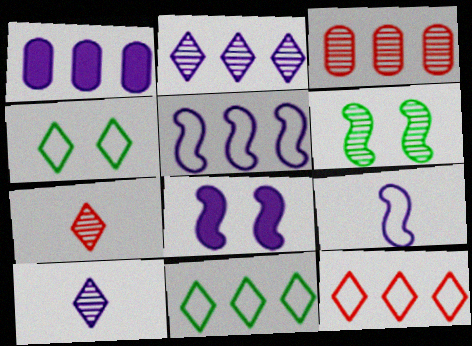[[1, 2, 5], 
[3, 6, 10]]